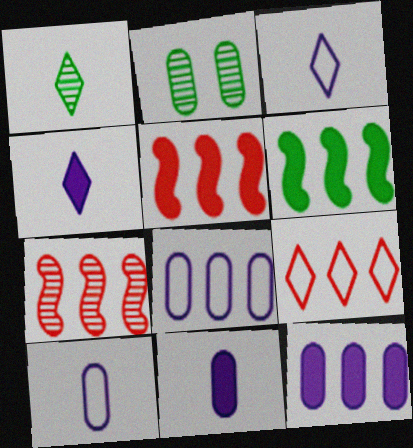[[2, 3, 5]]